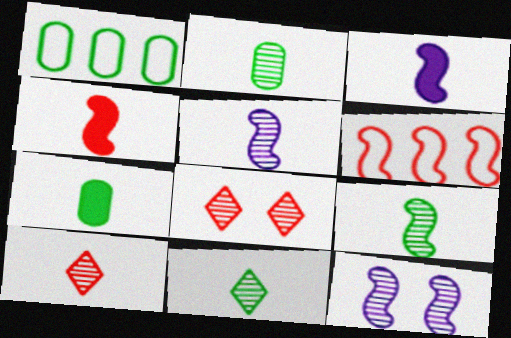[[1, 3, 8], 
[2, 5, 10], 
[2, 9, 11]]